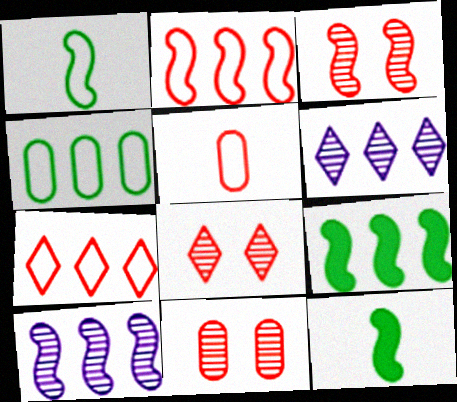[[2, 9, 10], 
[3, 8, 11]]